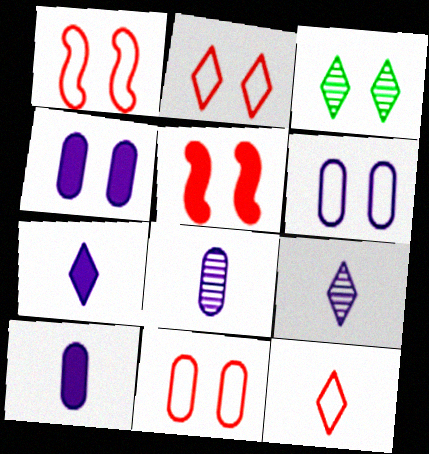[[1, 2, 11], 
[1, 3, 4], 
[3, 5, 6]]